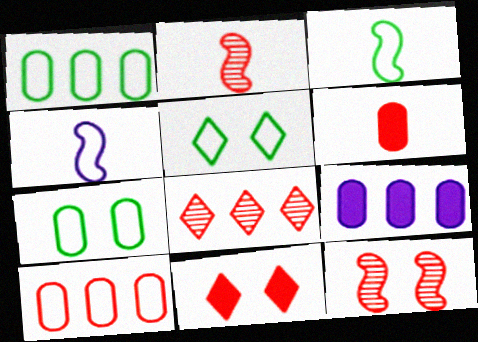[[1, 3, 5], 
[2, 5, 9], 
[2, 10, 11], 
[4, 5, 10]]